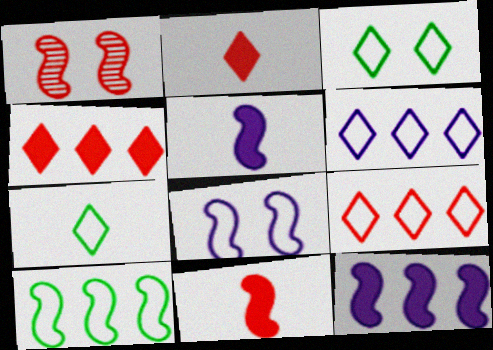[[1, 5, 10]]